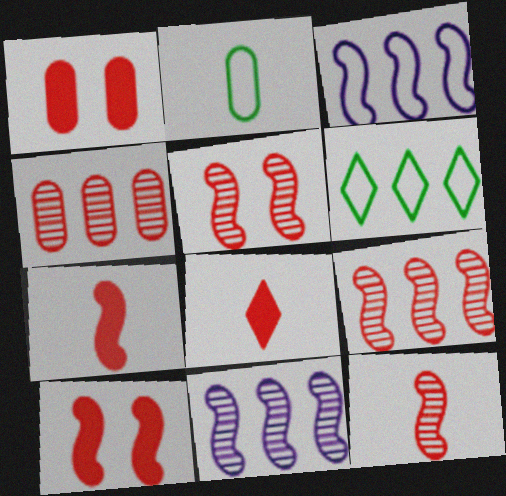[[5, 9, 12]]